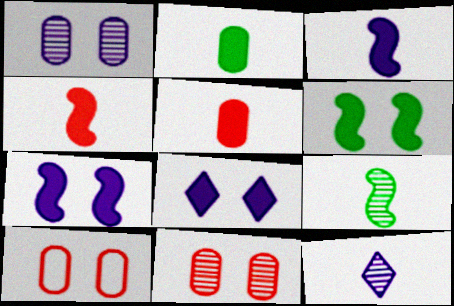[]